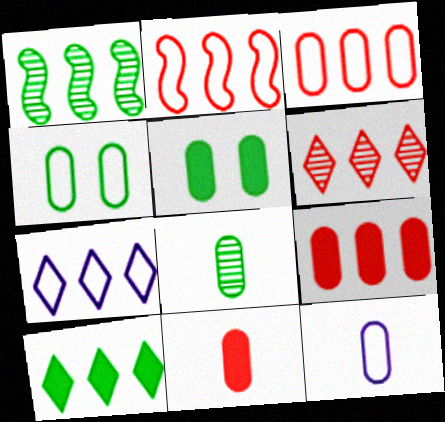[[1, 7, 9], 
[2, 6, 9], 
[3, 4, 12], 
[6, 7, 10], 
[8, 11, 12]]